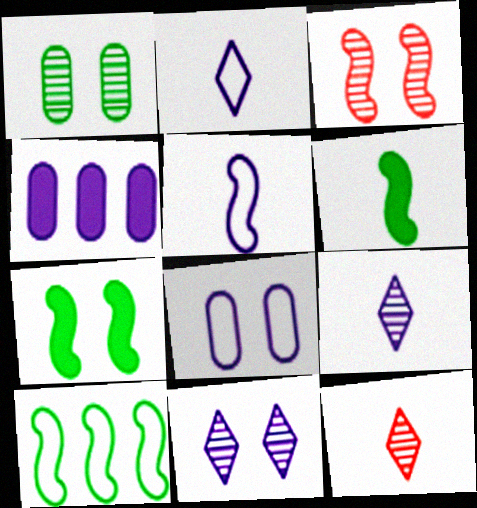[[1, 3, 11], 
[4, 5, 11]]